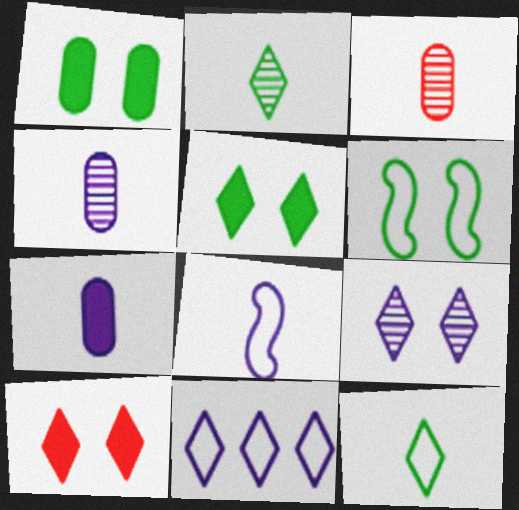[[2, 10, 11]]